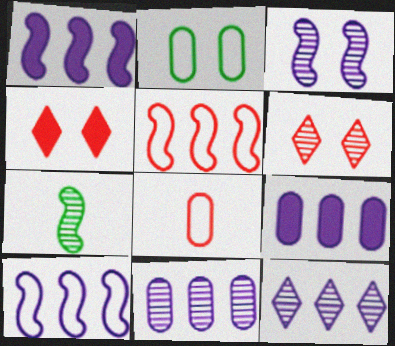[[2, 3, 4], 
[6, 7, 11], 
[9, 10, 12]]